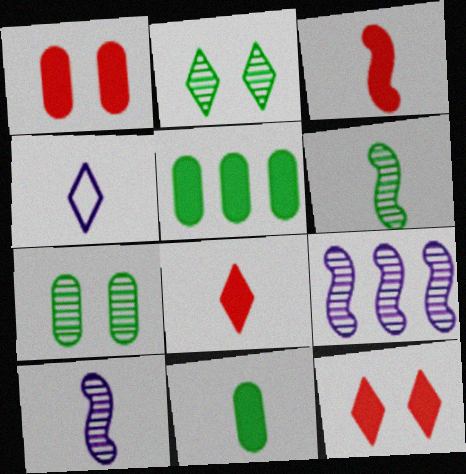[]